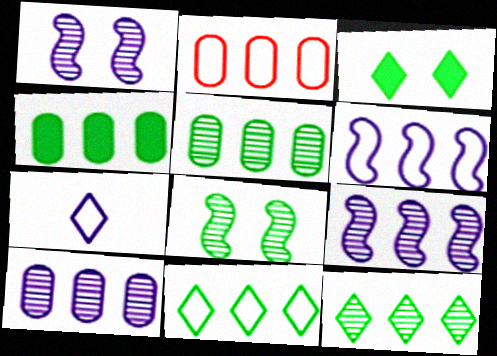[[2, 4, 10], 
[2, 6, 11]]